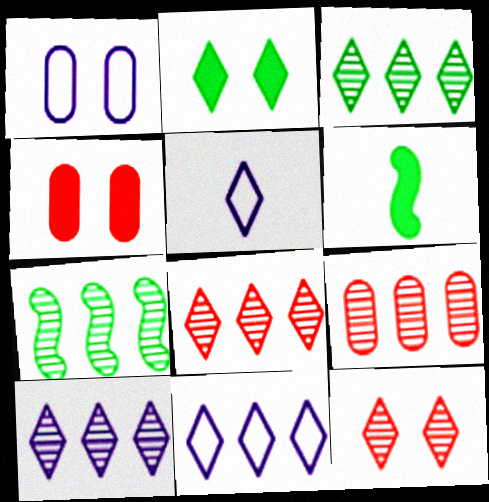[[1, 6, 8], 
[2, 5, 8], 
[3, 8, 10], 
[4, 5, 7], 
[7, 9, 10]]